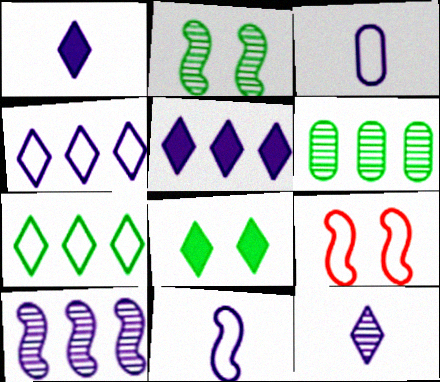[[1, 6, 9], 
[3, 7, 9]]